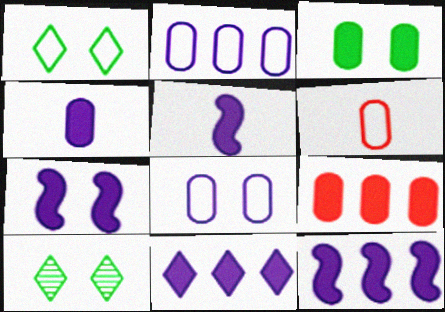[[3, 4, 9], 
[4, 7, 11], 
[5, 7, 12], 
[6, 10, 12]]